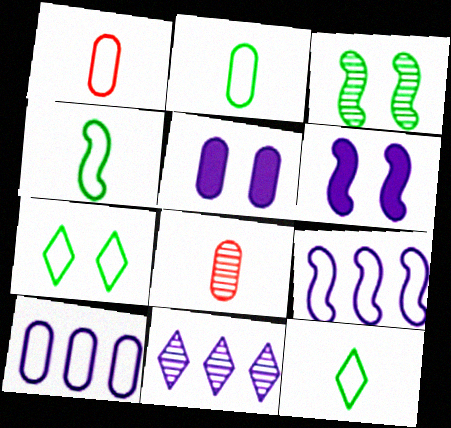[[1, 7, 9], 
[2, 4, 12], 
[3, 8, 11]]